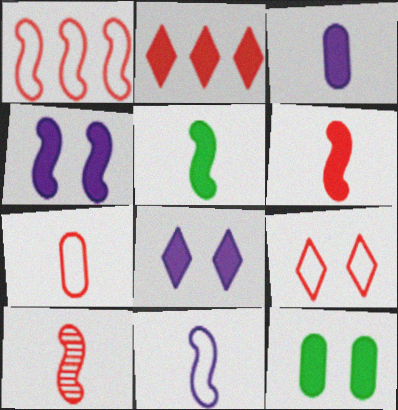[[1, 7, 9], 
[5, 10, 11]]